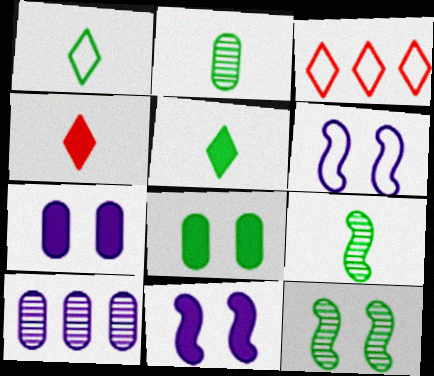[[2, 3, 11], 
[3, 7, 9]]